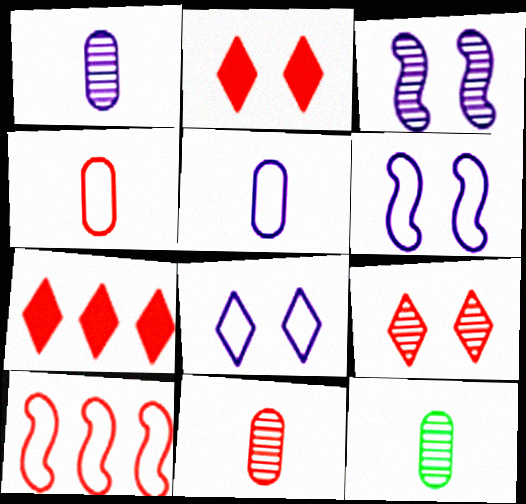[[1, 11, 12], 
[2, 10, 11], 
[6, 7, 12]]